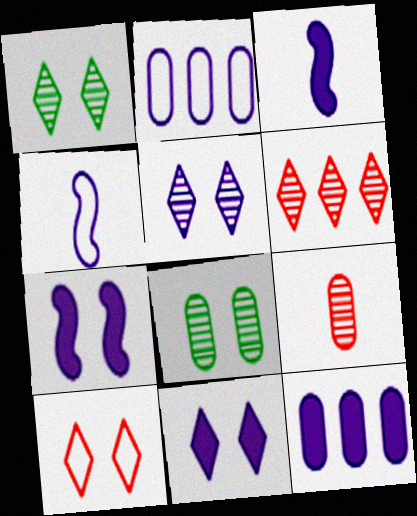[[1, 10, 11], 
[2, 3, 5], 
[3, 11, 12], 
[4, 5, 12], 
[7, 8, 10]]